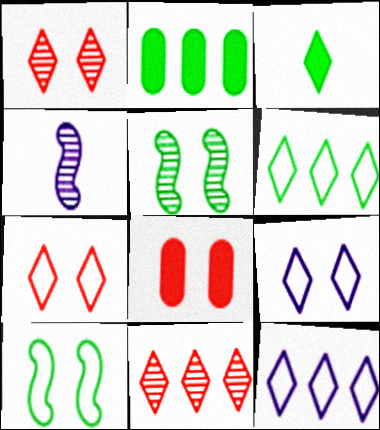[[1, 3, 12], 
[2, 4, 7], 
[3, 9, 11], 
[4, 6, 8], 
[5, 8, 9]]